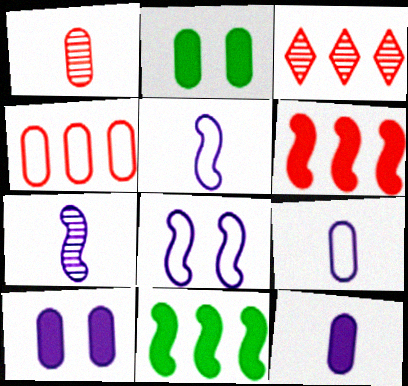[[2, 3, 5], 
[3, 4, 6]]